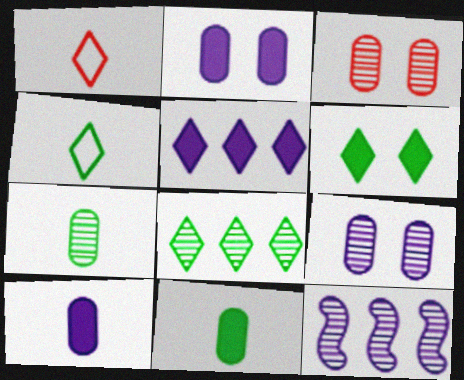[[4, 6, 8]]